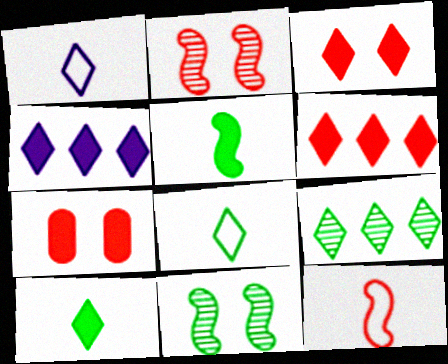[[1, 3, 9], 
[3, 4, 10], 
[4, 5, 7]]